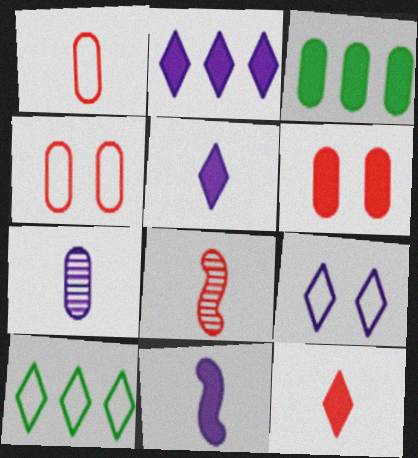[[1, 8, 12], 
[3, 4, 7], 
[3, 8, 9]]